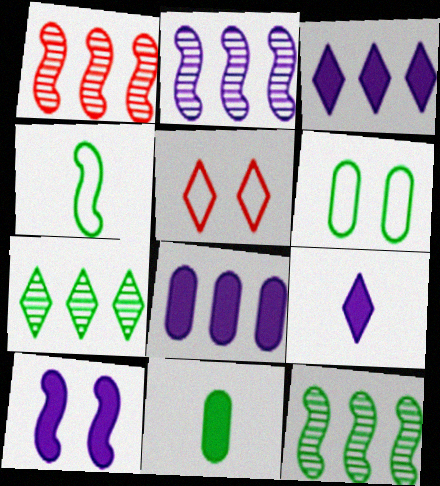[[1, 2, 12], 
[1, 4, 10], 
[1, 6, 9], 
[2, 5, 11], 
[5, 7, 9], 
[8, 9, 10]]